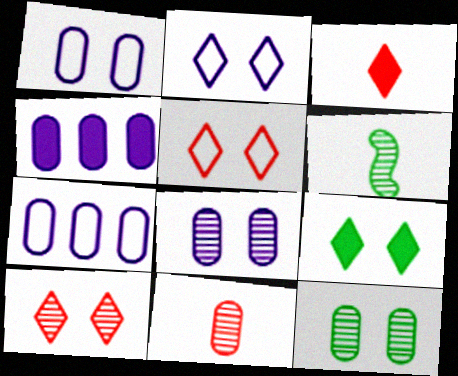[[2, 9, 10], 
[4, 5, 6]]